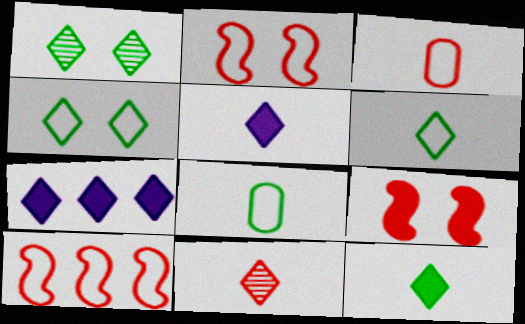[[4, 7, 11], 
[5, 6, 11]]